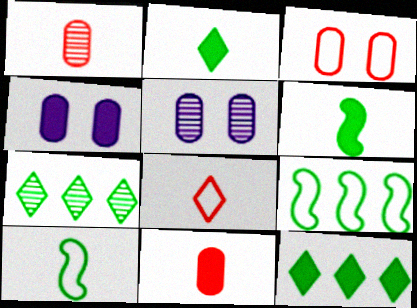[]